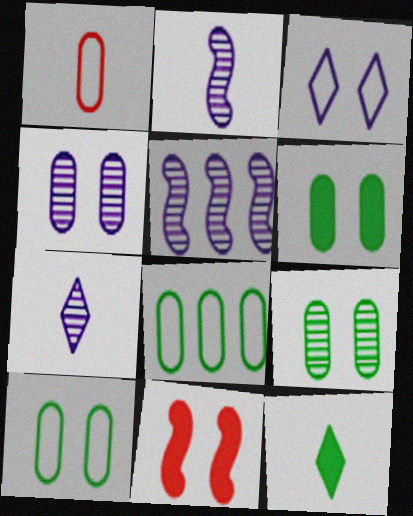[[1, 2, 12], 
[3, 9, 11], 
[4, 5, 7], 
[6, 9, 10], 
[7, 8, 11]]